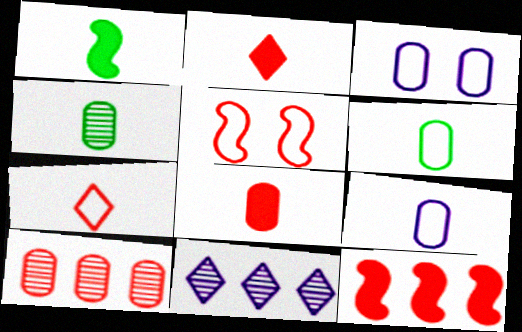[[2, 5, 10], 
[4, 8, 9]]